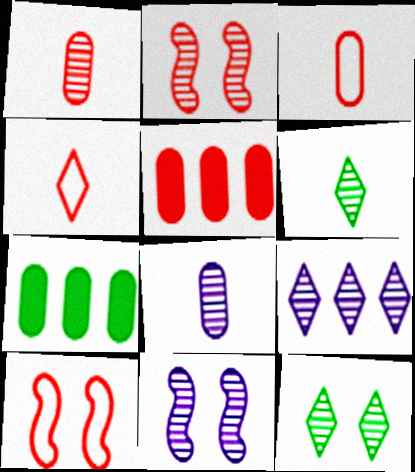[[2, 4, 5], 
[4, 7, 11], 
[8, 9, 11]]